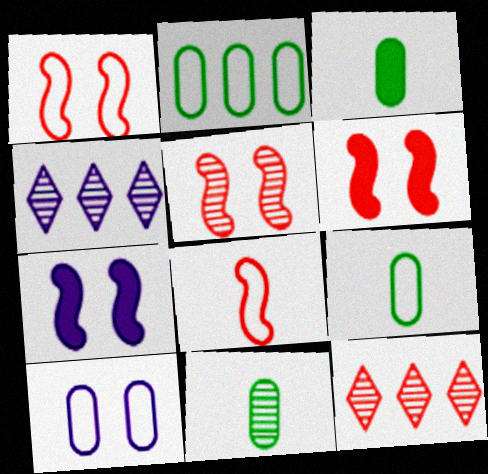[[1, 3, 4], 
[1, 5, 6], 
[3, 9, 11], 
[4, 5, 11], 
[4, 6, 9], 
[7, 9, 12]]